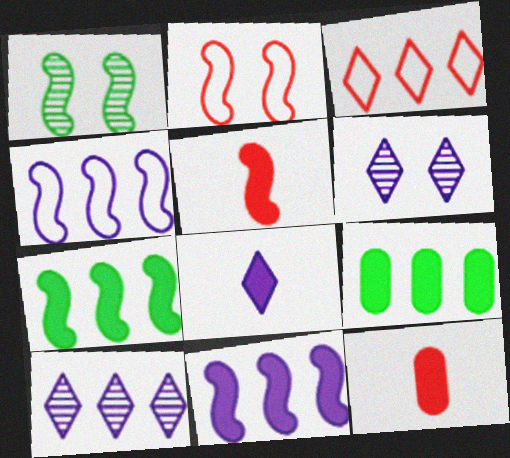[[1, 4, 5]]